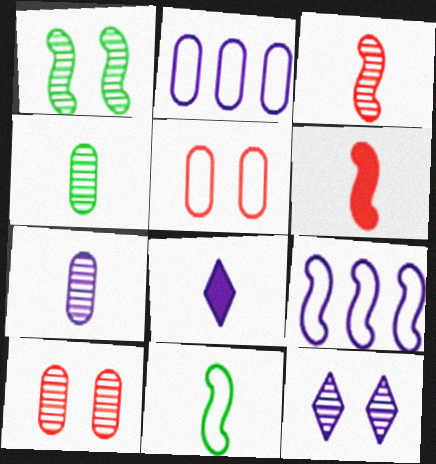[[1, 6, 9], 
[1, 10, 12]]